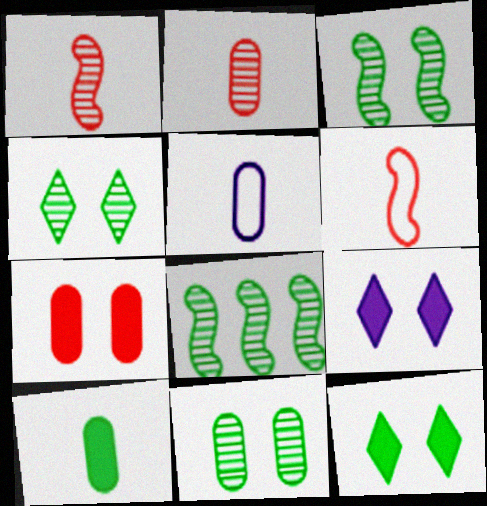[[2, 5, 10], 
[3, 4, 11]]